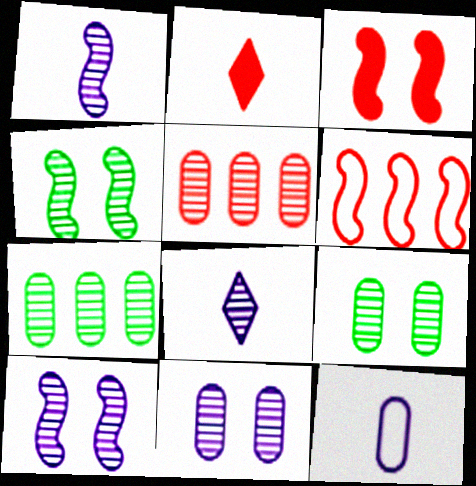[[4, 5, 8]]